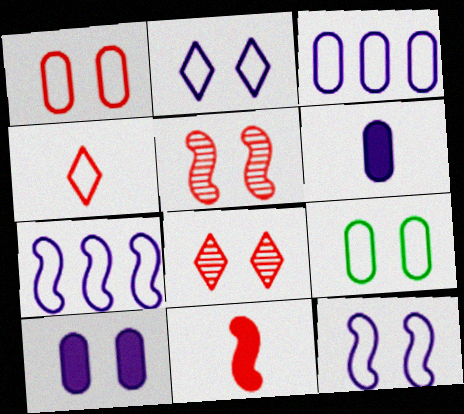[[4, 7, 9]]